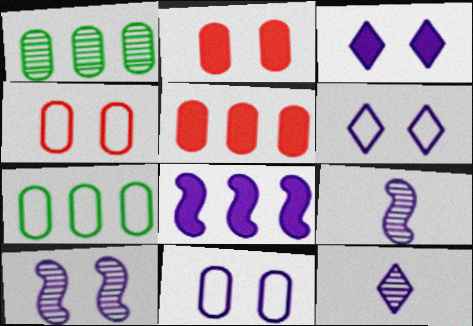[[3, 10, 11], 
[8, 11, 12]]